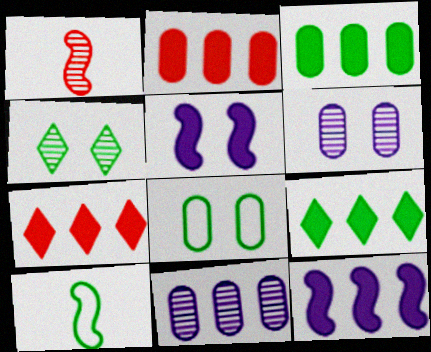[[1, 4, 11], 
[2, 9, 12], 
[3, 4, 10], 
[3, 7, 12], 
[6, 7, 10]]